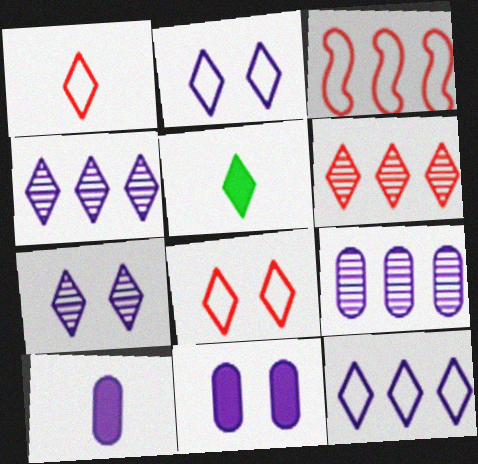[[2, 5, 6], 
[4, 5, 8]]